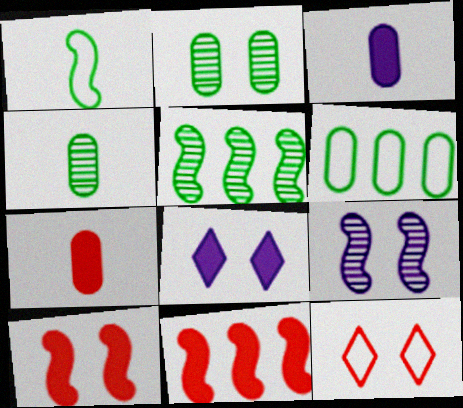[[1, 9, 11], 
[3, 5, 12]]